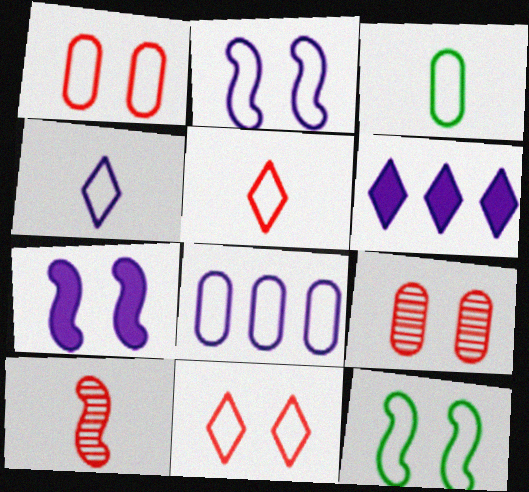[[1, 3, 8], 
[2, 4, 8], 
[5, 8, 12]]